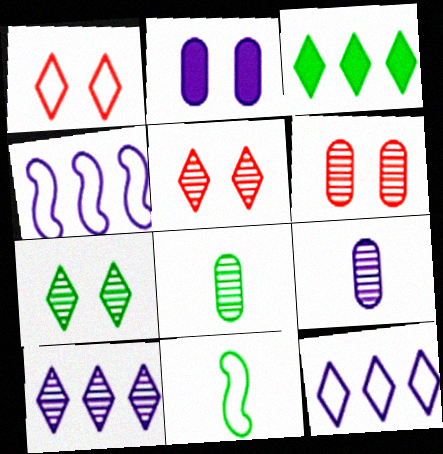[]